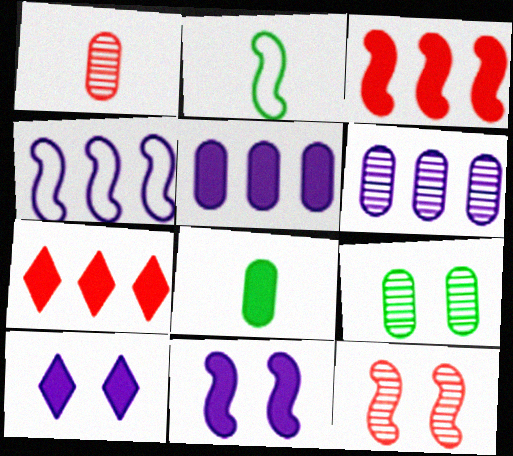[[1, 6, 9], 
[3, 8, 10], 
[7, 8, 11]]